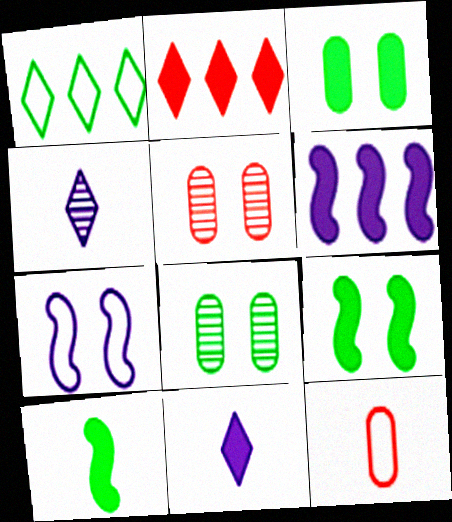[[1, 7, 12], 
[1, 8, 10], 
[4, 10, 12]]